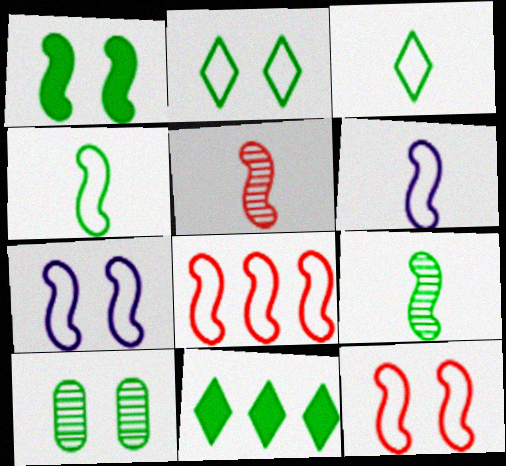[[1, 2, 10], 
[4, 7, 8], 
[4, 10, 11]]